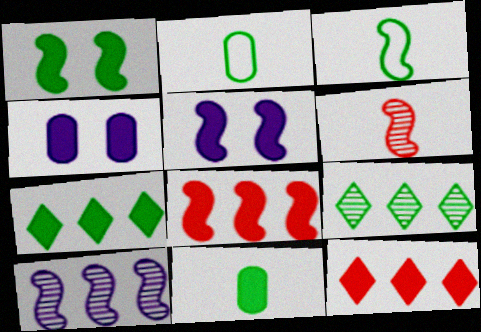[[1, 2, 9], 
[1, 7, 11], 
[5, 11, 12]]